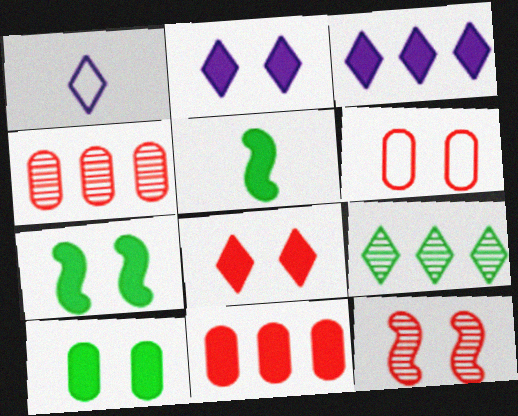[[1, 4, 7], 
[1, 8, 9], 
[2, 5, 11], 
[6, 8, 12]]